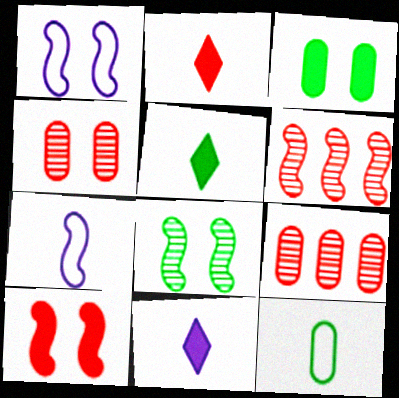[[1, 5, 9], 
[1, 8, 10], 
[2, 5, 11]]